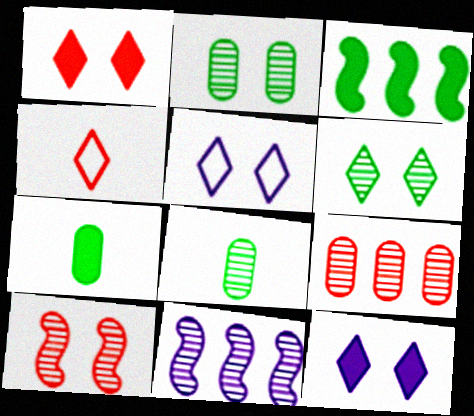[[1, 5, 6]]